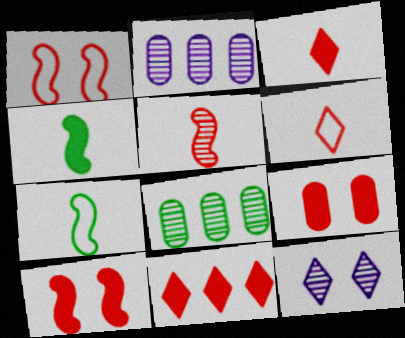[[5, 8, 12]]